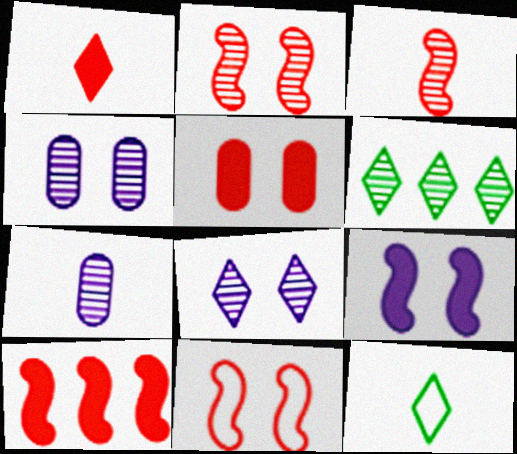[[1, 5, 10], 
[2, 6, 7], 
[3, 4, 6], 
[3, 10, 11], 
[4, 10, 12]]